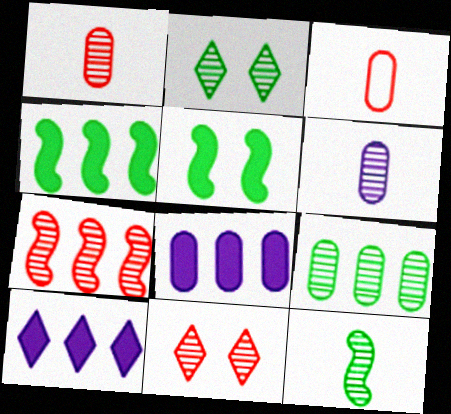[[1, 7, 11], 
[2, 6, 7], 
[2, 9, 12]]